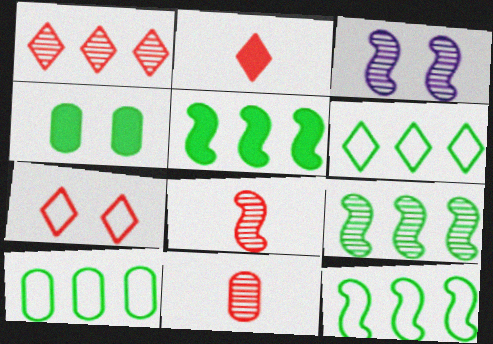[[1, 2, 7], 
[2, 3, 10], 
[3, 4, 7], 
[3, 8, 9], 
[5, 9, 12], 
[6, 10, 12]]